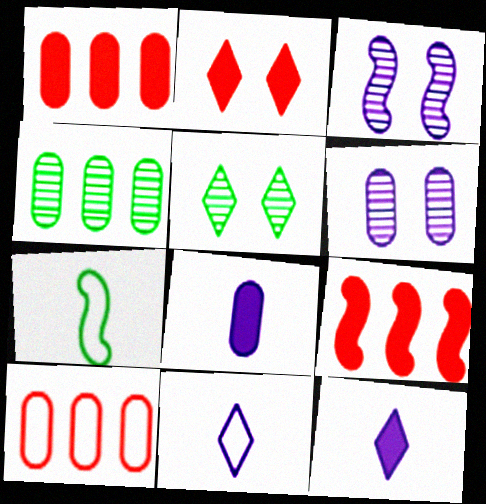[[3, 7, 9]]